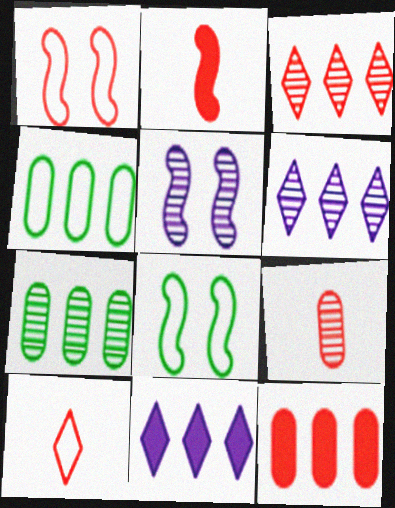[[2, 9, 10], 
[8, 9, 11]]